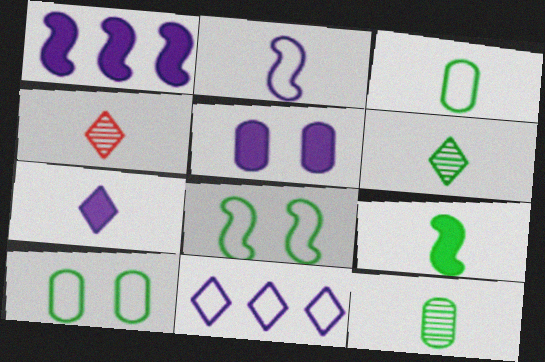[[1, 4, 10], 
[1, 5, 7], 
[3, 6, 9]]